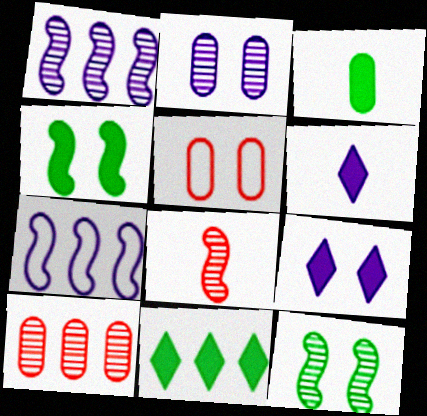[[1, 8, 12], 
[2, 6, 7], 
[3, 4, 11], 
[4, 7, 8], 
[5, 9, 12], 
[7, 10, 11]]